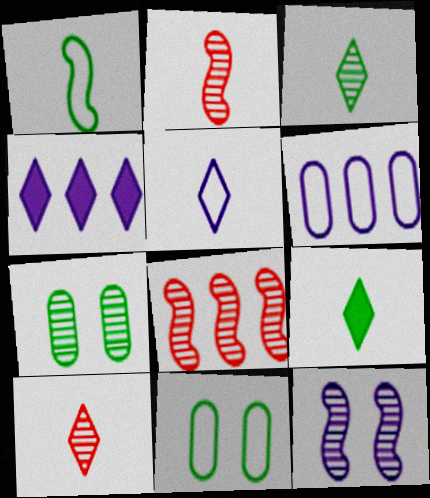[[2, 4, 11], 
[5, 9, 10]]